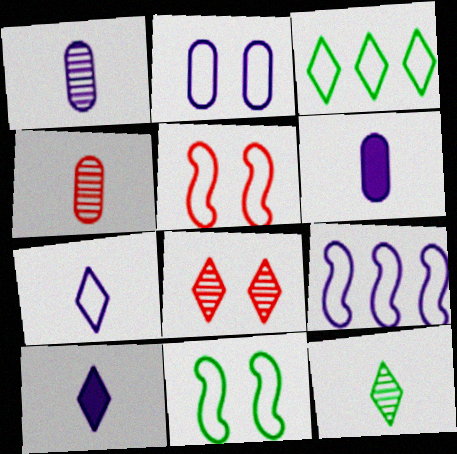[[2, 7, 9], 
[3, 8, 10]]